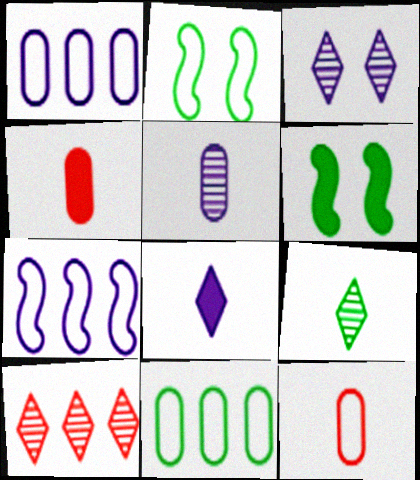[[3, 9, 10], 
[6, 9, 11]]